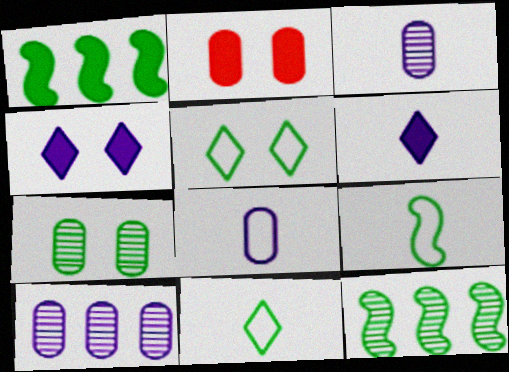[[1, 2, 6], 
[1, 7, 11]]